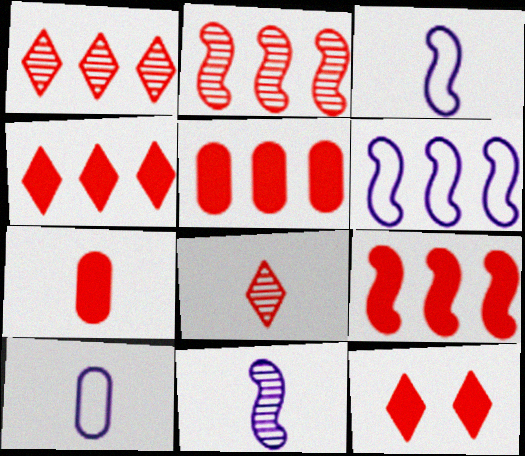[[4, 5, 9], 
[7, 9, 12]]